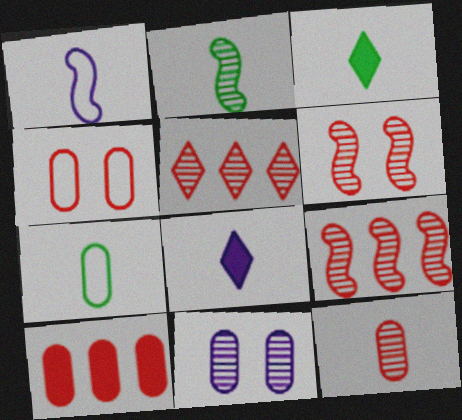[[1, 3, 12], 
[2, 3, 7], 
[2, 5, 11], 
[4, 10, 12], 
[5, 6, 12], 
[7, 10, 11]]